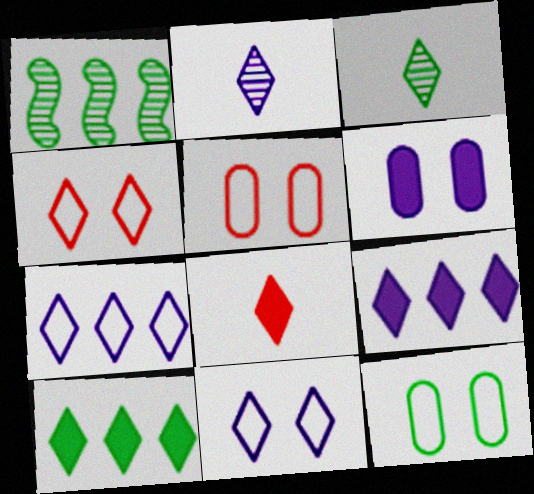[[2, 4, 10], 
[2, 9, 11], 
[3, 4, 9]]